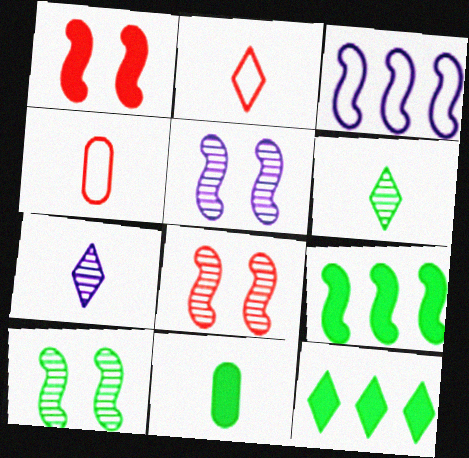[[4, 5, 12], 
[5, 8, 10]]